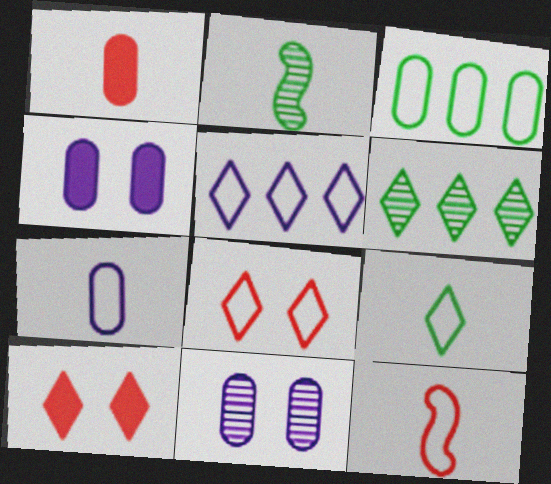[[1, 3, 11], 
[4, 6, 12], 
[5, 8, 9], 
[7, 9, 12]]